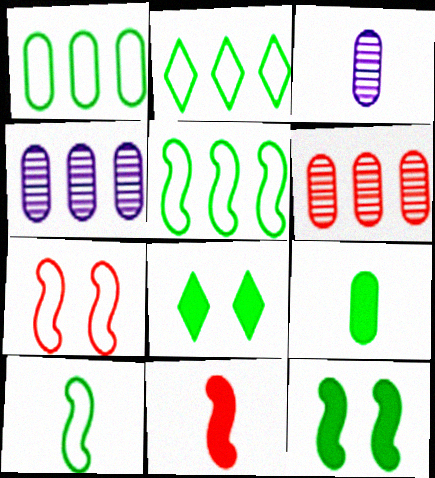[[1, 2, 5]]